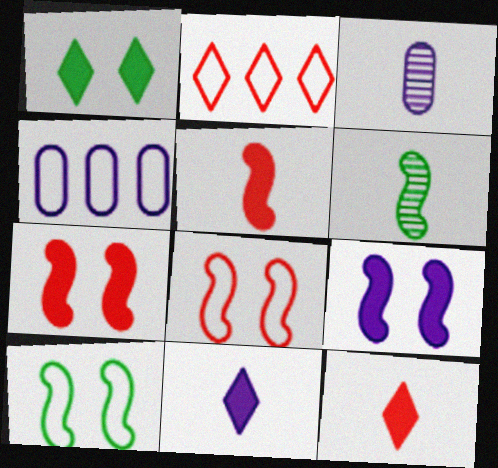[]